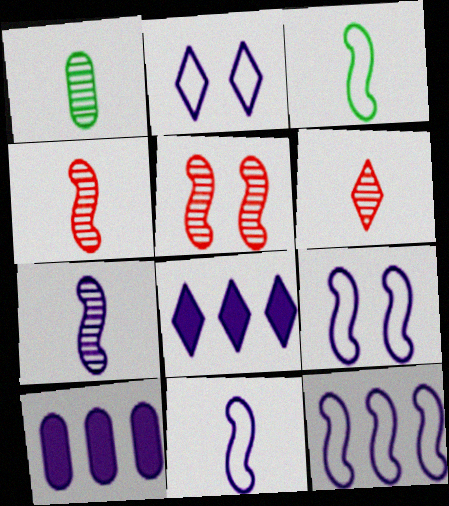[[1, 6, 7], 
[2, 7, 10], 
[9, 11, 12]]